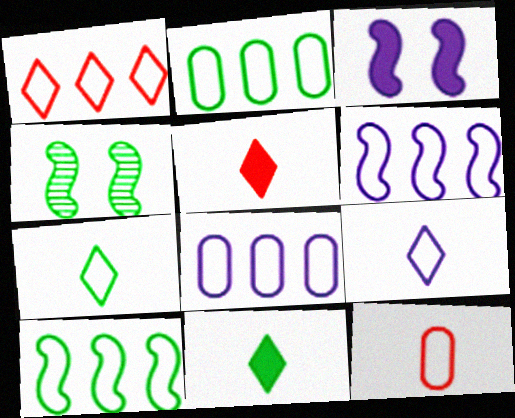[[1, 2, 6], 
[1, 8, 10], 
[2, 4, 11], 
[4, 5, 8]]